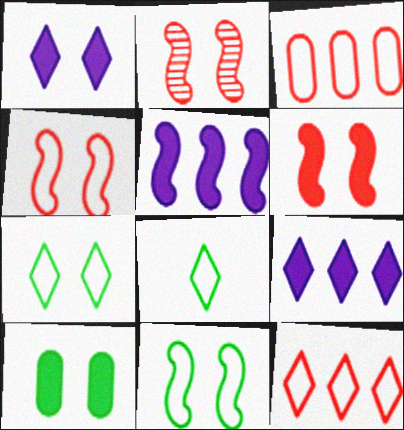[[1, 6, 10], 
[2, 4, 6]]